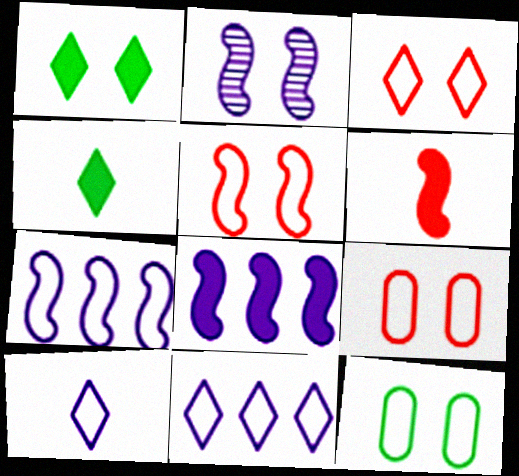[[1, 2, 9], 
[3, 5, 9]]